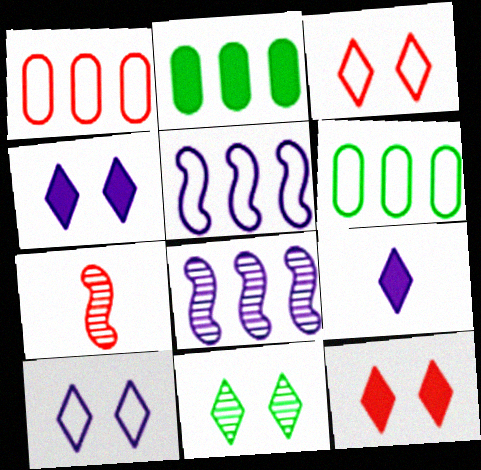[[1, 7, 12], 
[2, 7, 10], 
[3, 4, 11], 
[4, 6, 7], 
[10, 11, 12]]